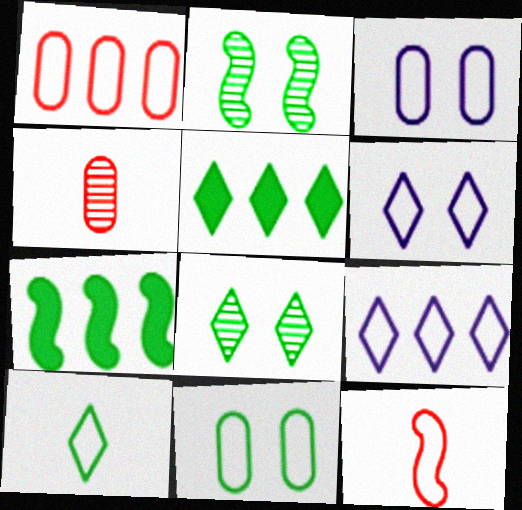[[4, 6, 7], 
[5, 8, 10], 
[9, 11, 12]]